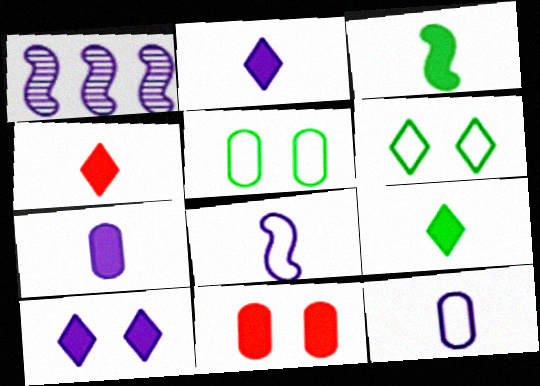[[1, 4, 5], 
[1, 10, 12], 
[2, 4, 9], 
[3, 4, 7]]